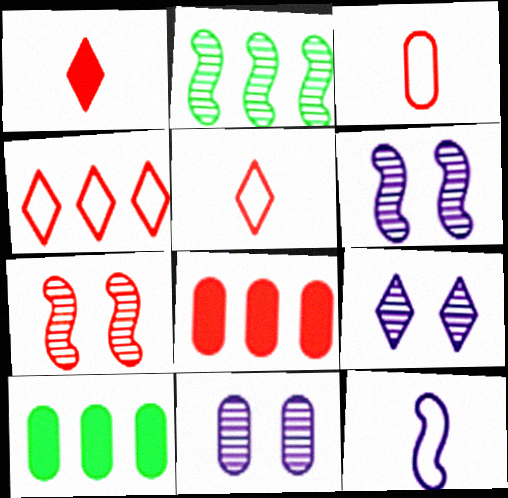[[3, 10, 11], 
[5, 6, 10], 
[5, 7, 8], 
[6, 9, 11]]